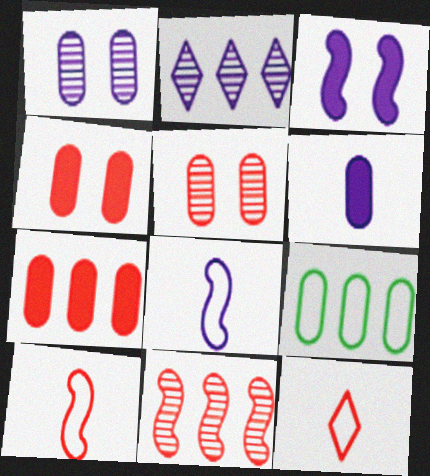[[4, 11, 12], 
[5, 6, 9]]